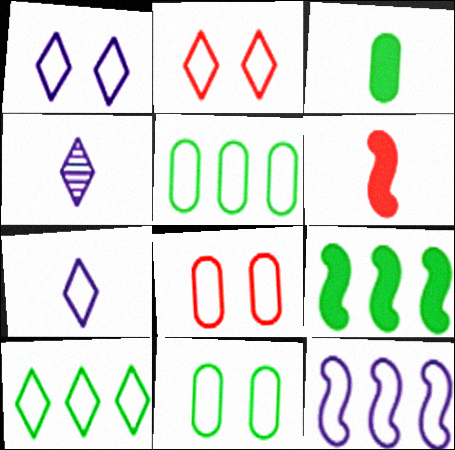[[2, 7, 10], 
[4, 8, 9]]